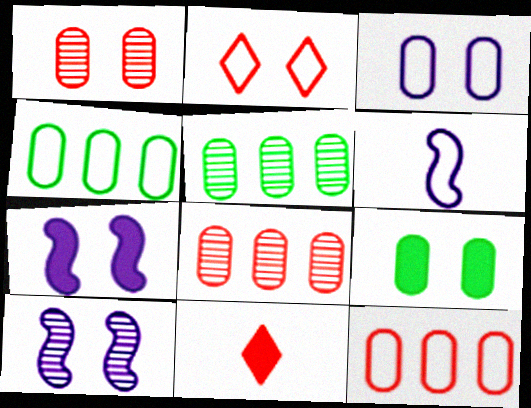[[1, 3, 9], 
[2, 4, 6], 
[2, 9, 10], 
[4, 10, 11]]